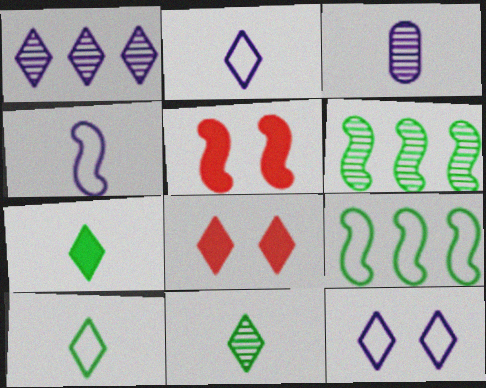[[1, 8, 10], 
[3, 8, 9], 
[4, 5, 6], 
[7, 10, 11]]